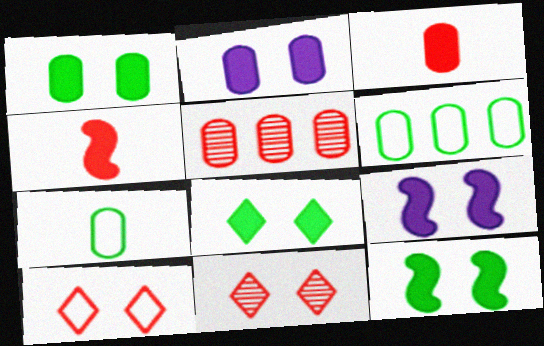[[1, 8, 12], 
[2, 5, 7], 
[4, 5, 10]]